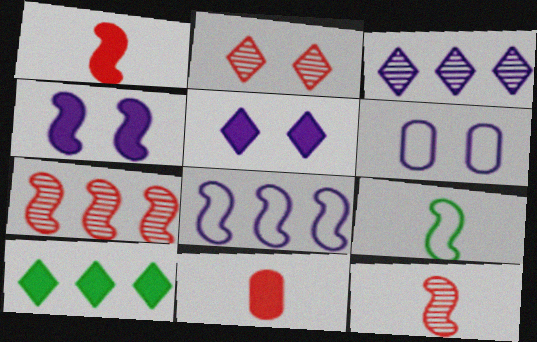[[4, 7, 9], 
[4, 10, 11], 
[6, 10, 12]]